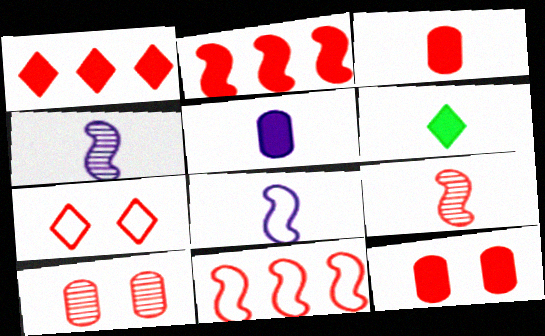[]